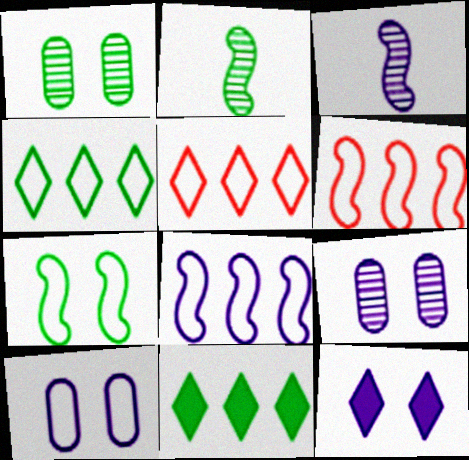[]